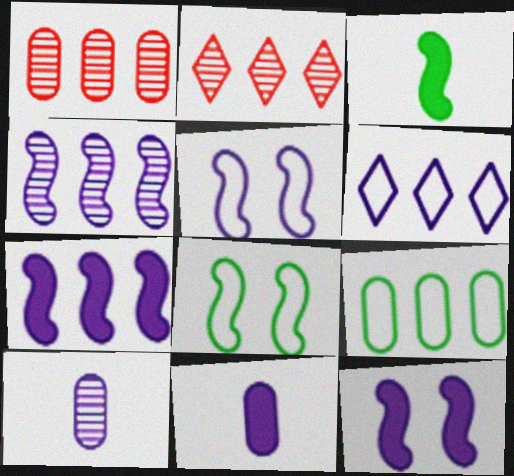[[2, 7, 9], 
[2, 8, 11], 
[6, 10, 12]]